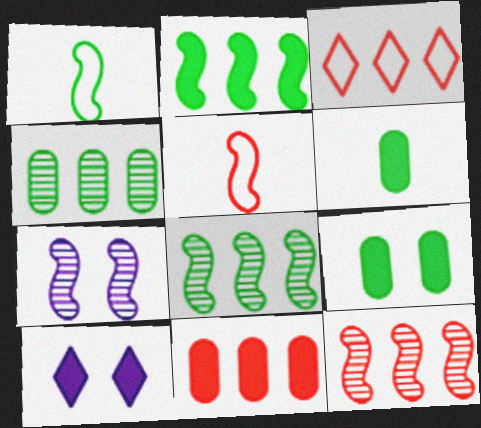[[2, 5, 7], 
[3, 6, 7], 
[3, 11, 12], 
[4, 5, 10]]